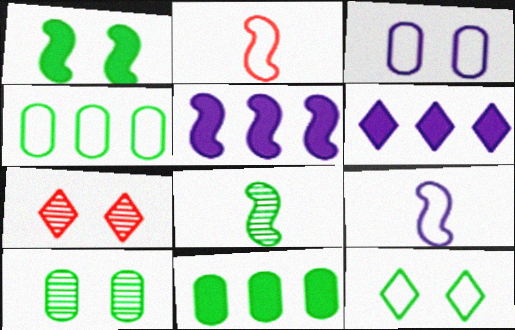[[1, 3, 7], 
[1, 10, 12], 
[2, 6, 10], 
[7, 9, 11], 
[8, 11, 12]]